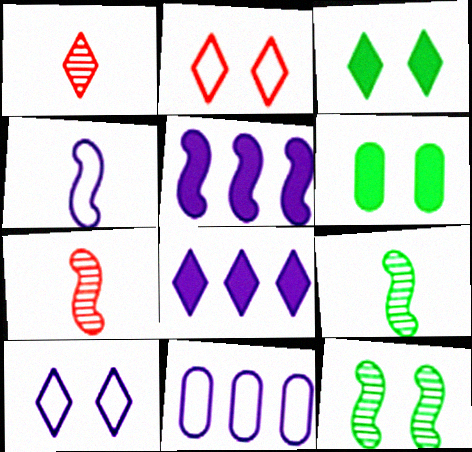[[3, 7, 11], 
[4, 10, 11]]